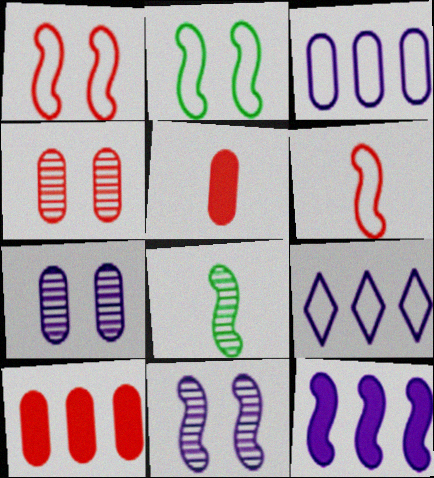[[1, 8, 12]]